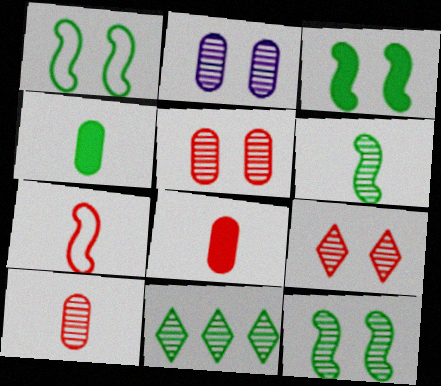[[1, 3, 12], 
[1, 4, 11], 
[2, 9, 12]]